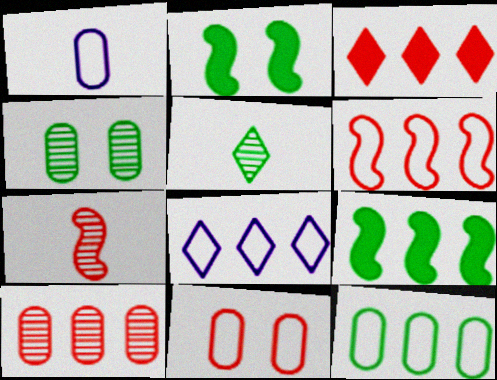[[1, 11, 12], 
[2, 5, 12], 
[3, 6, 10], 
[3, 7, 11], 
[6, 8, 12], 
[8, 9, 10]]